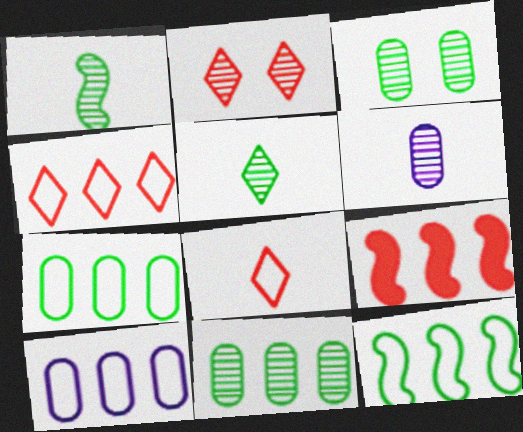[[4, 10, 12]]